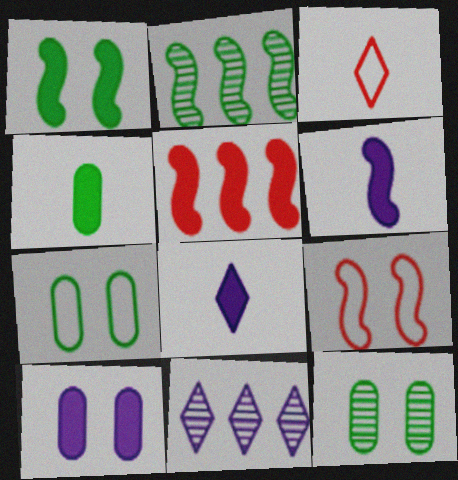[[1, 5, 6], 
[2, 3, 10], 
[2, 6, 9], 
[4, 9, 11]]